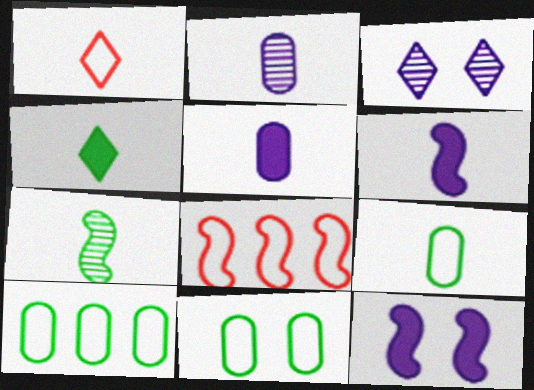[[1, 5, 7], 
[4, 7, 9], 
[7, 8, 12], 
[9, 10, 11]]